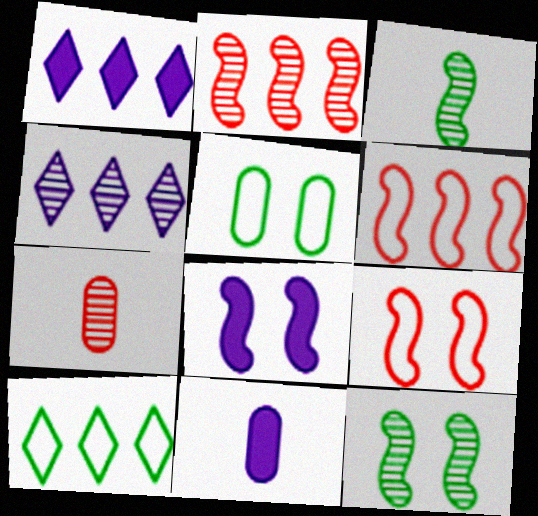[[1, 8, 11], 
[3, 6, 8], 
[4, 7, 12], 
[7, 8, 10], 
[8, 9, 12]]